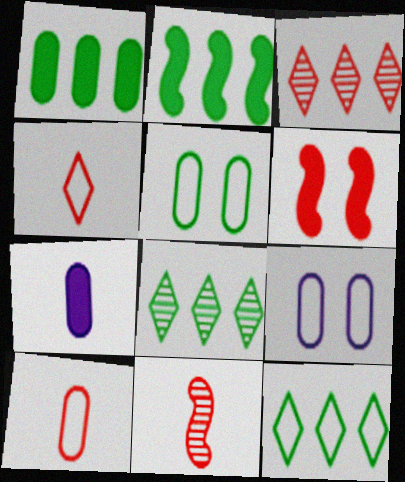[[3, 6, 10]]